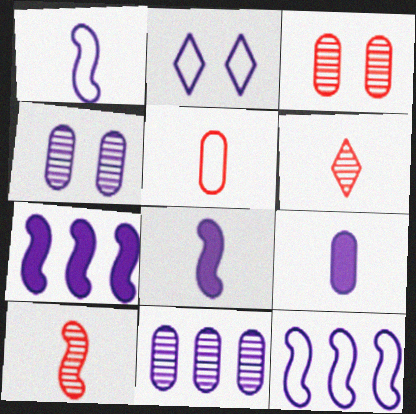[[2, 8, 11]]